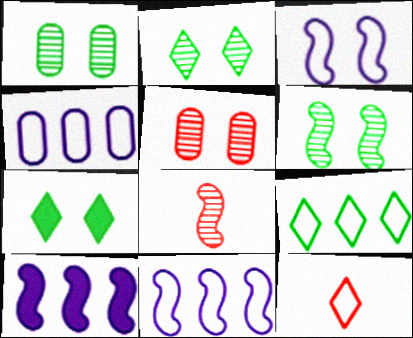[[1, 2, 6], 
[1, 10, 12], 
[3, 5, 7], 
[4, 7, 8]]